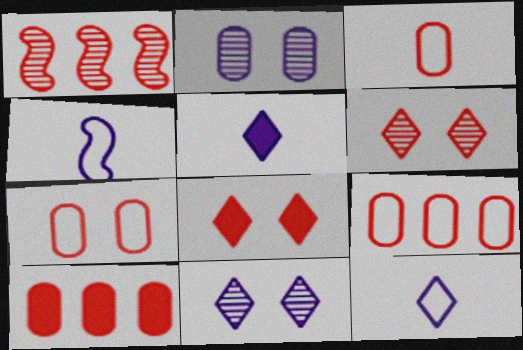[[1, 3, 8], 
[3, 7, 9]]